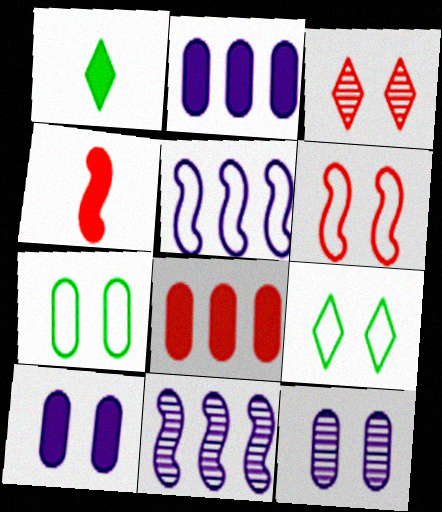[]